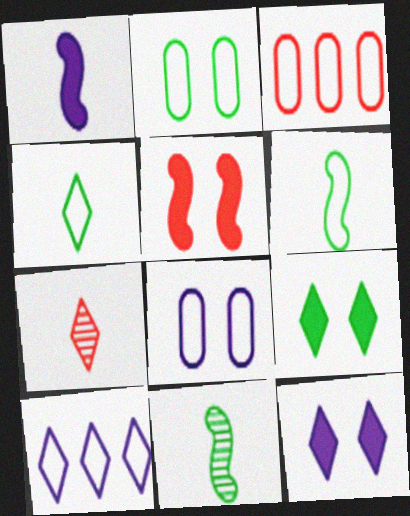[[3, 5, 7], 
[3, 11, 12], 
[7, 9, 10]]